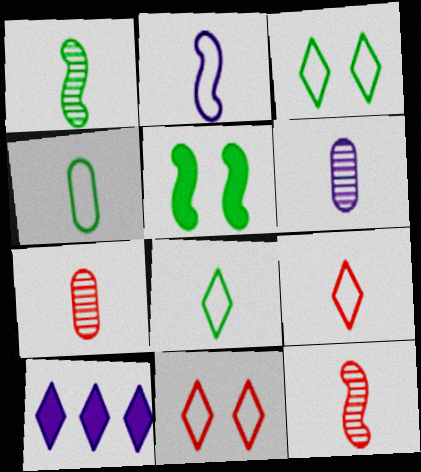[[2, 4, 9]]